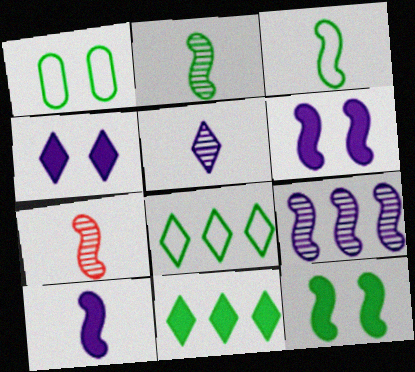[[1, 2, 11], 
[1, 3, 8], 
[3, 7, 10]]